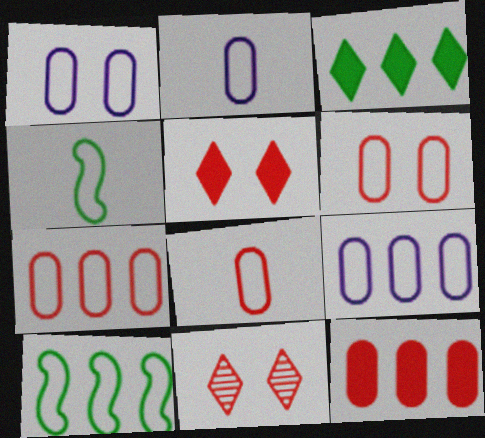[[1, 2, 9], 
[6, 7, 8]]